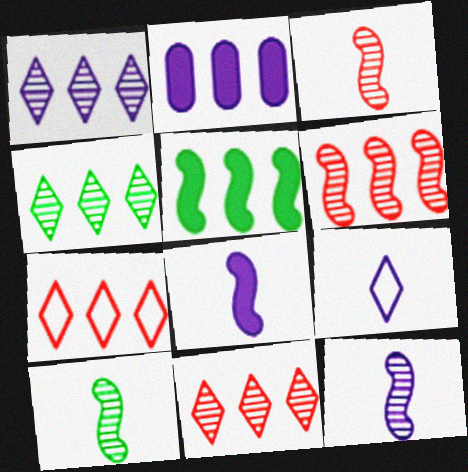[[1, 4, 11], 
[3, 10, 12]]